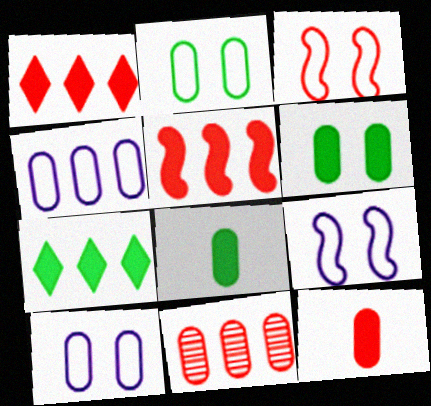[[8, 10, 11]]